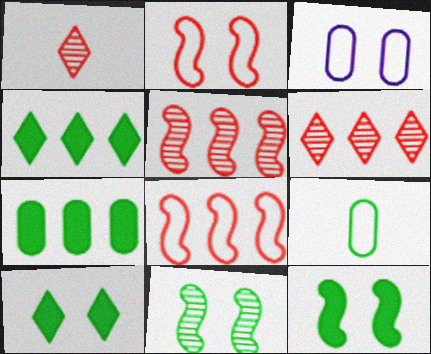[[4, 9, 11]]